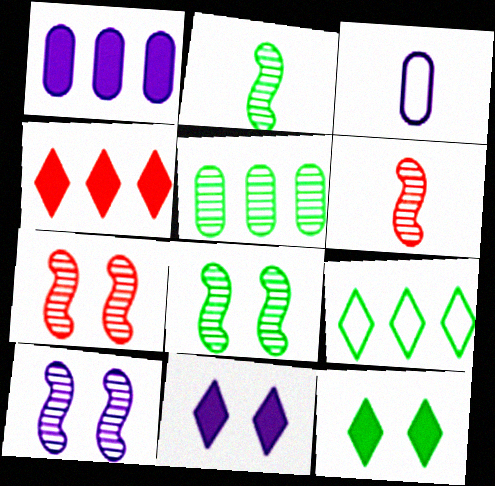[[3, 4, 8], 
[7, 8, 10]]